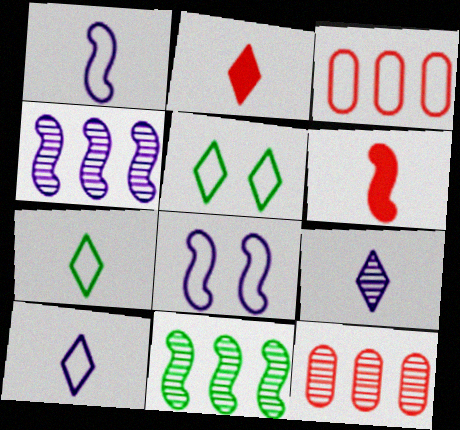[[1, 3, 5], 
[2, 7, 9], 
[3, 7, 8], 
[6, 8, 11]]